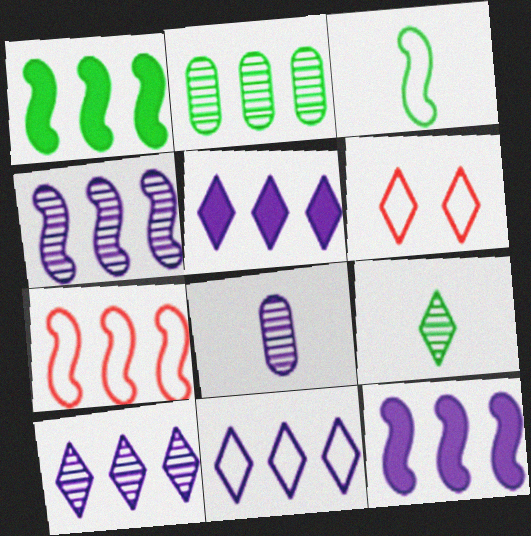[[1, 4, 7], 
[1, 6, 8], 
[2, 5, 7], 
[5, 6, 9], 
[5, 10, 11]]